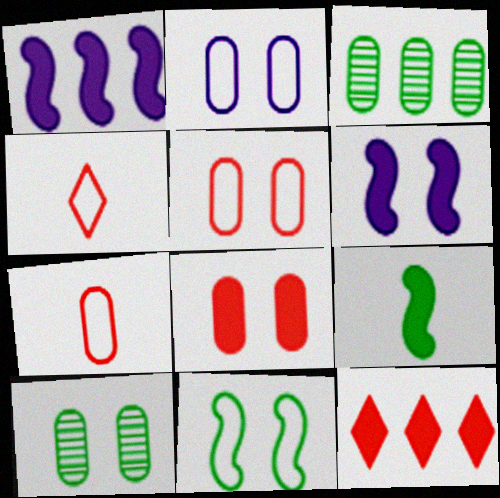[[1, 4, 10], 
[2, 8, 10], 
[3, 4, 6]]